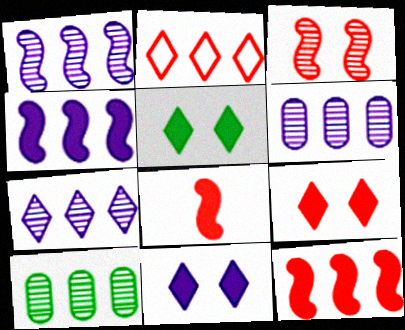[[1, 6, 7], 
[2, 4, 10], 
[5, 9, 11]]